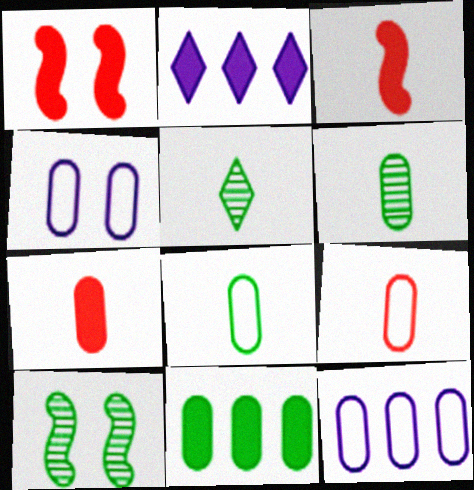[[1, 5, 12], 
[2, 9, 10]]